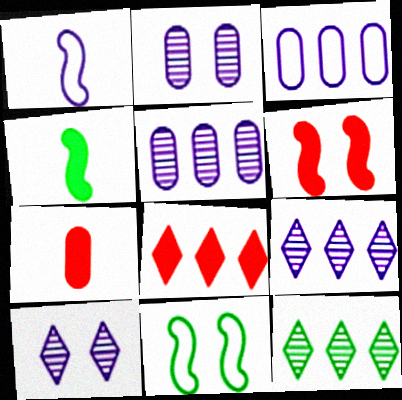[[6, 7, 8], 
[7, 9, 11]]